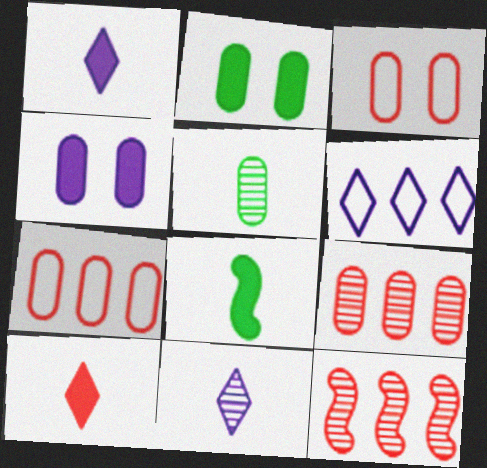[[3, 10, 12], 
[4, 5, 7]]